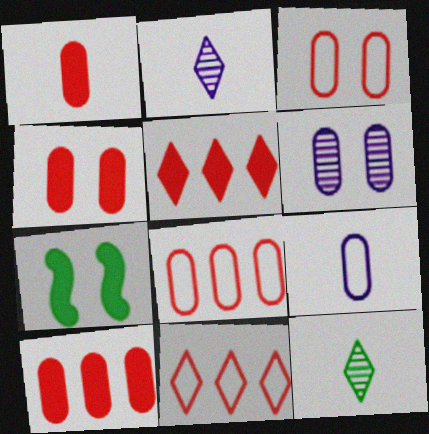[[1, 4, 10], 
[2, 7, 8]]